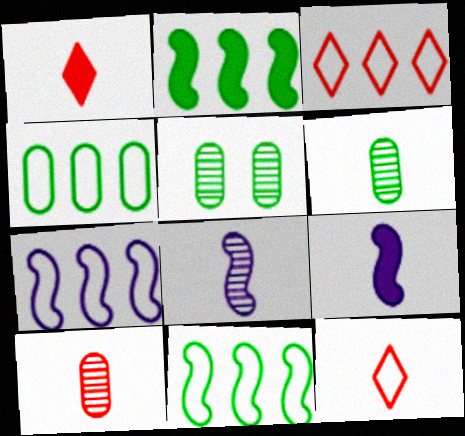[[1, 5, 7], 
[3, 4, 7], 
[3, 5, 9], 
[6, 9, 12]]